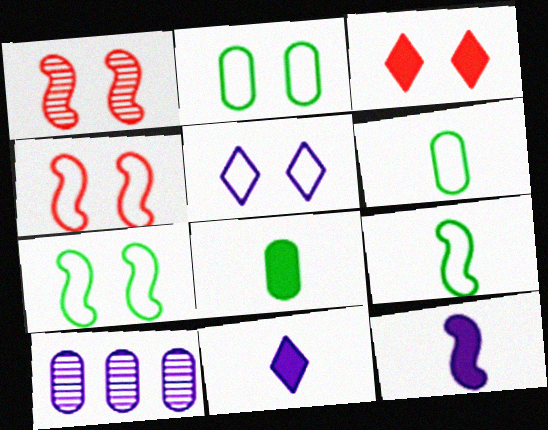[[2, 4, 5], 
[3, 9, 10], 
[5, 10, 12]]